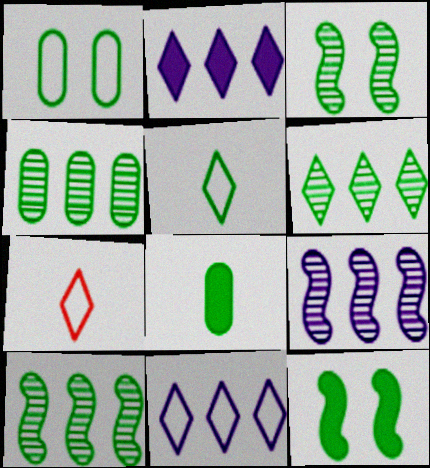[[1, 4, 8], 
[4, 5, 12], 
[4, 6, 10]]